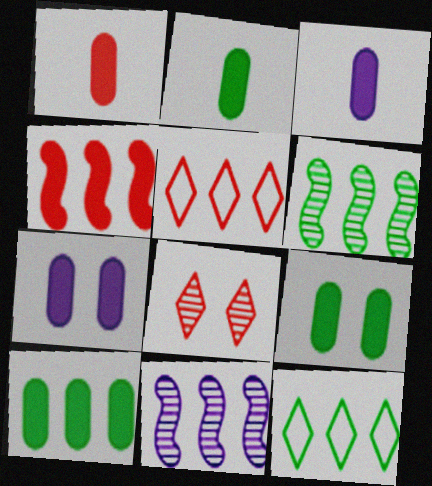[[1, 2, 3], 
[1, 7, 10], 
[2, 9, 10], 
[5, 10, 11], 
[6, 10, 12]]